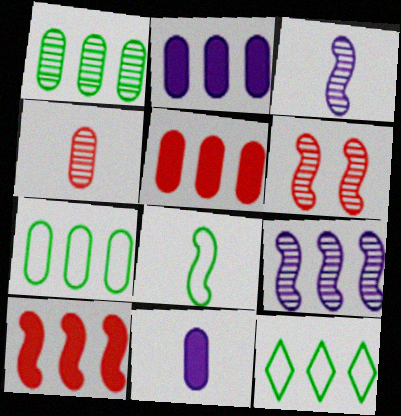[[5, 9, 12], 
[6, 11, 12]]